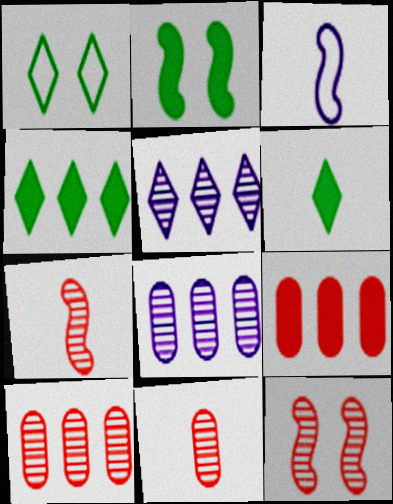[[3, 6, 11]]